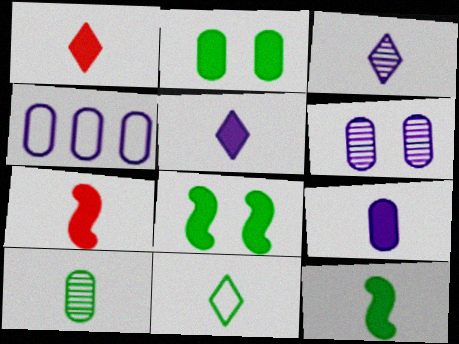[[1, 3, 11], 
[1, 9, 12], 
[4, 6, 9], 
[10, 11, 12]]